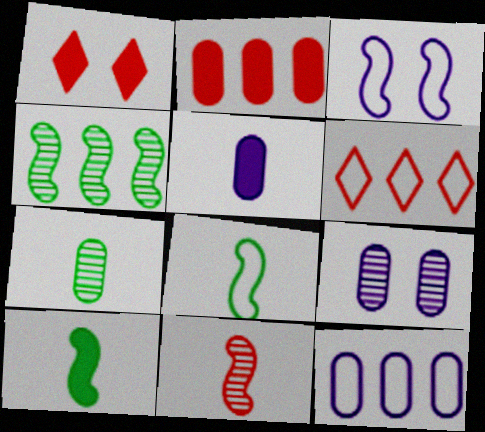[[5, 9, 12], 
[6, 9, 10]]